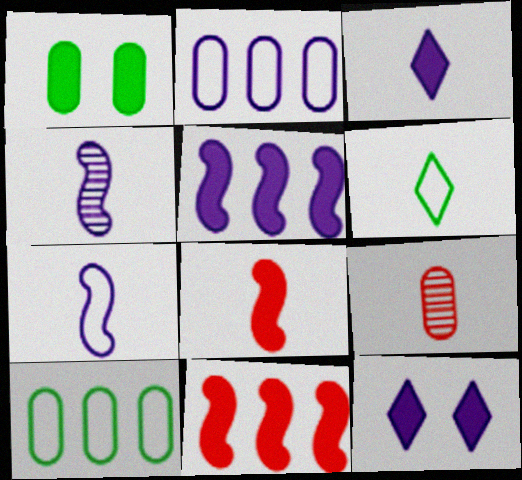[[1, 2, 9], 
[1, 3, 11], 
[2, 4, 12]]